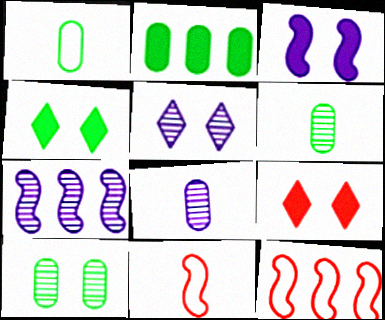[[1, 2, 10], 
[1, 7, 9], 
[2, 5, 11], 
[4, 8, 12], 
[5, 7, 8]]